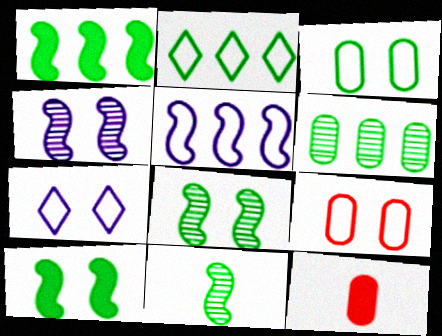[[1, 2, 6], 
[2, 4, 12]]